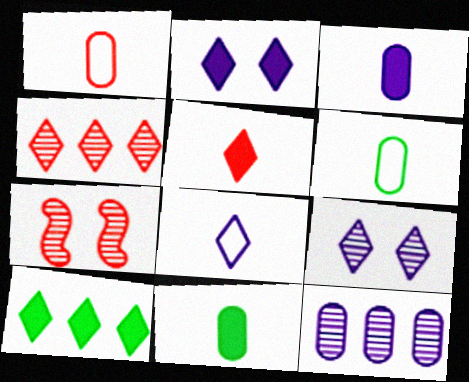[[2, 5, 10]]